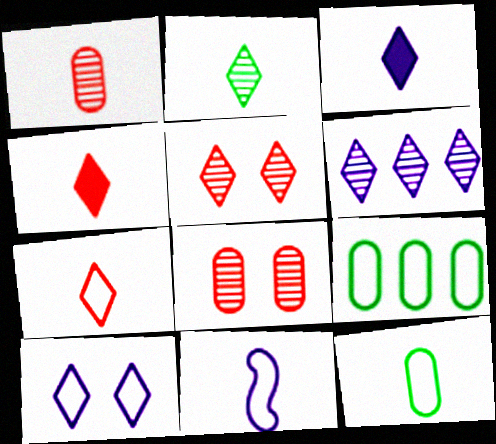[[2, 3, 7], 
[2, 5, 6], 
[3, 6, 10], 
[7, 11, 12]]